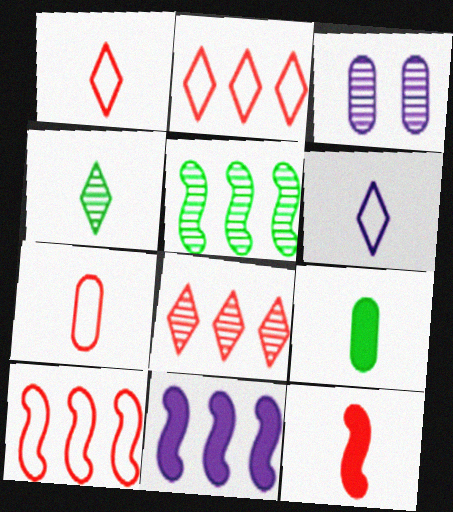[[3, 6, 11], 
[5, 10, 11]]